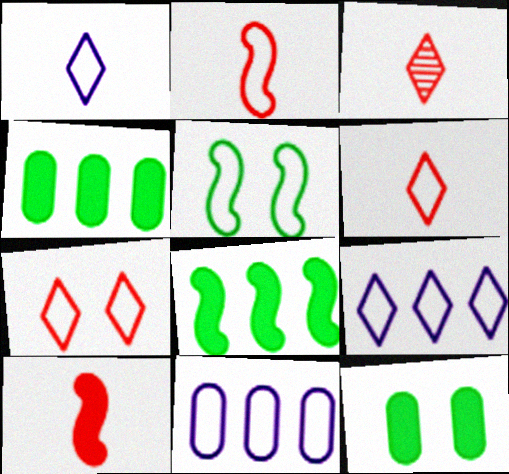[[5, 6, 11]]